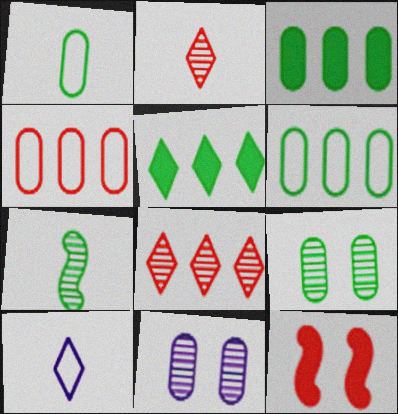[[1, 3, 9], 
[2, 4, 12], 
[7, 8, 11]]